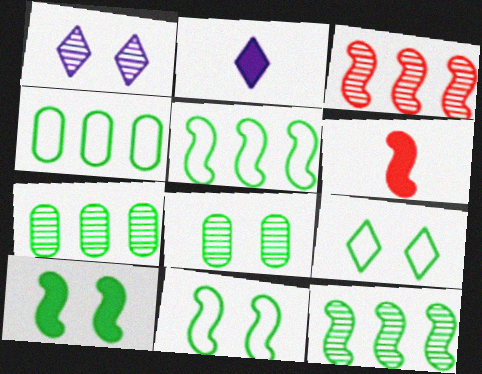[[1, 4, 6], 
[8, 9, 10]]